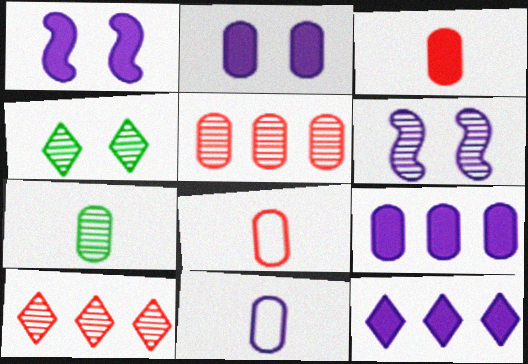[[3, 7, 11], 
[6, 7, 10], 
[6, 11, 12]]